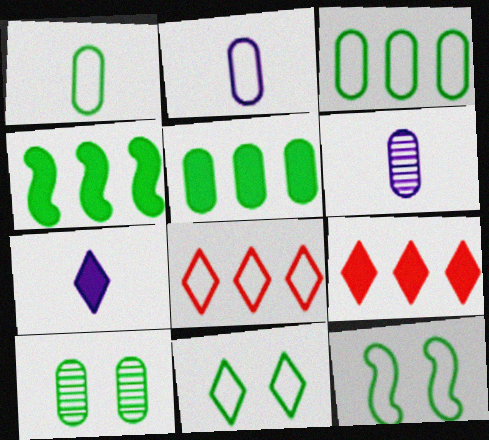[[1, 5, 10], 
[2, 8, 12], 
[6, 9, 12]]